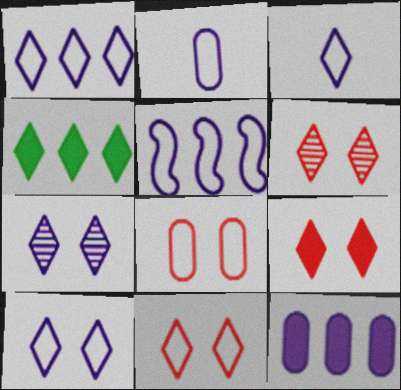[[1, 3, 10], 
[2, 5, 10], 
[3, 4, 6], 
[6, 9, 11]]